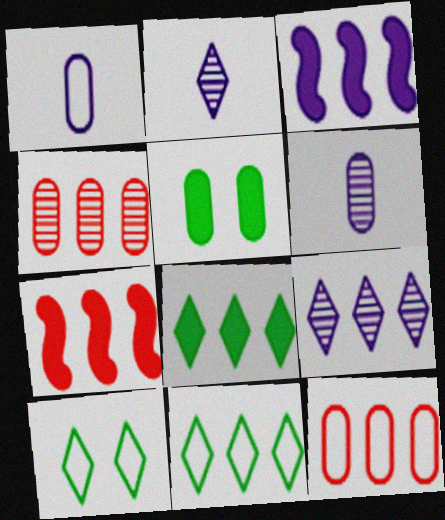[[1, 4, 5], 
[3, 4, 11], 
[5, 6, 12], 
[6, 7, 10]]